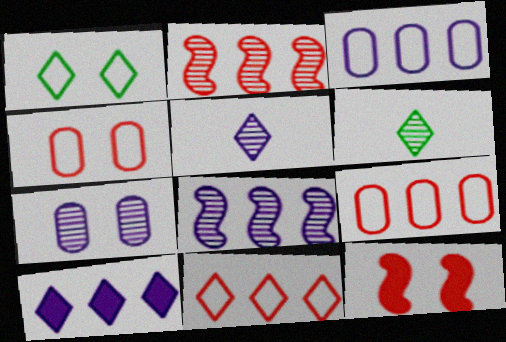[[1, 7, 12], 
[2, 6, 7], 
[3, 6, 12], 
[3, 8, 10], 
[5, 7, 8]]